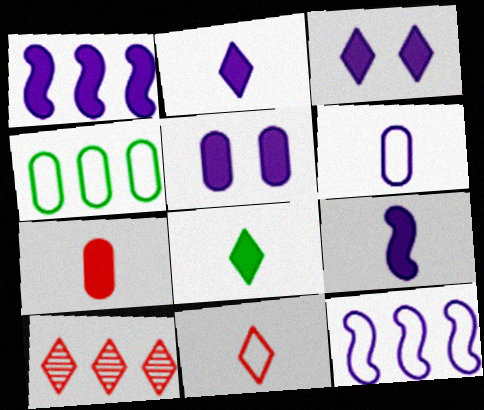[[1, 2, 5], 
[1, 4, 10], 
[7, 8, 9]]